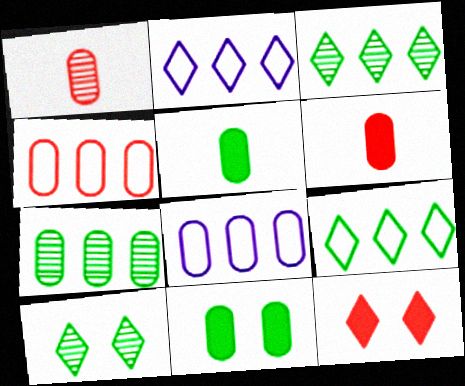[[1, 8, 11]]